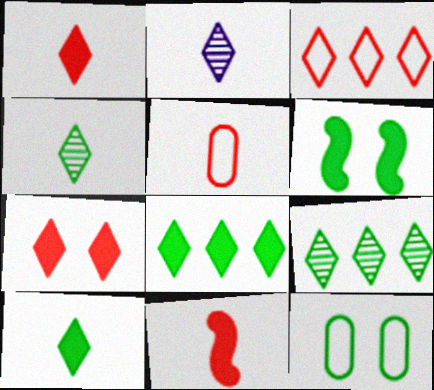[]